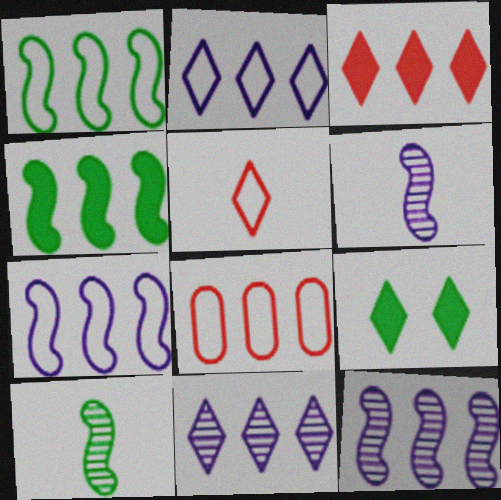[[1, 2, 8], 
[4, 8, 11], 
[5, 9, 11], 
[6, 8, 9]]